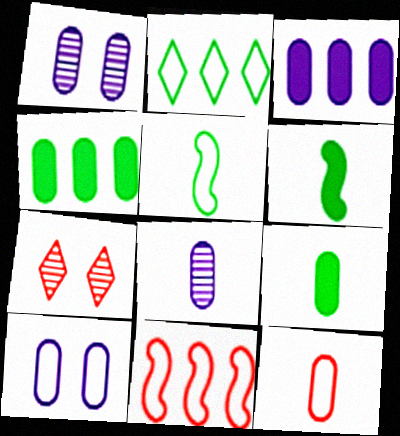[[1, 4, 12], 
[3, 5, 7], 
[3, 8, 10], 
[8, 9, 12]]